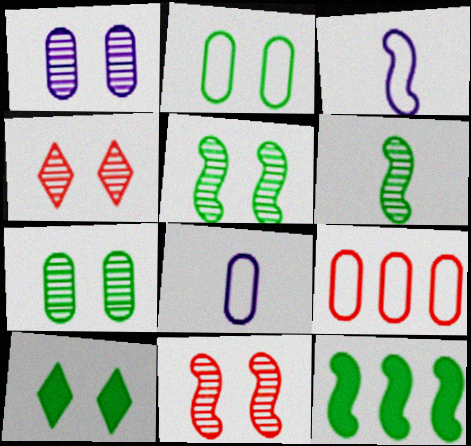[[1, 4, 5], 
[2, 5, 10], 
[2, 8, 9], 
[3, 11, 12], 
[4, 8, 12]]